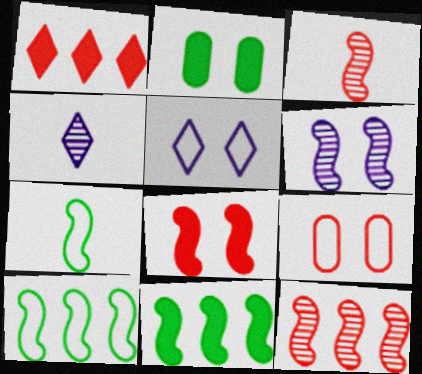[[1, 3, 9], 
[4, 9, 11]]